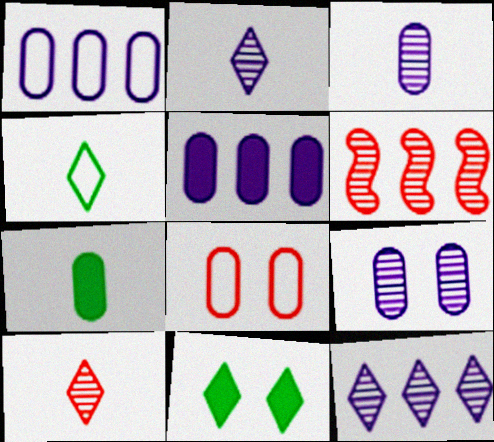[]